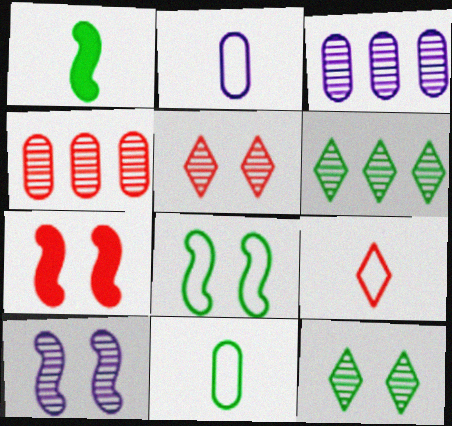[[2, 6, 7], 
[4, 7, 9], 
[7, 8, 10]]